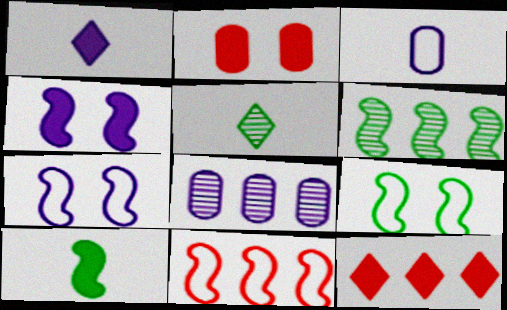[[1, 7, 8], 
[6, 9, 10]]